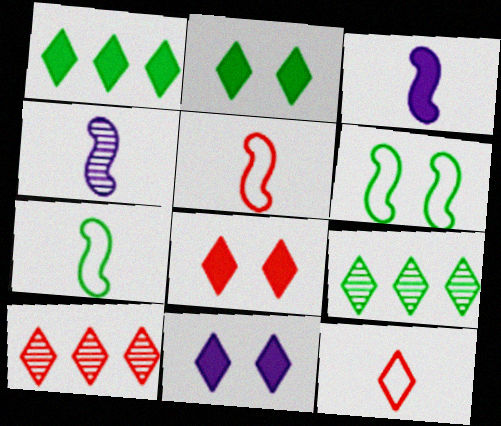[[2, 8, 11], 
[8, 10, 12], 
[9, 11, 12]]